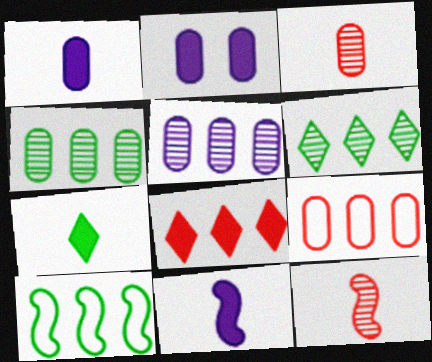[[5, 8, 10]]